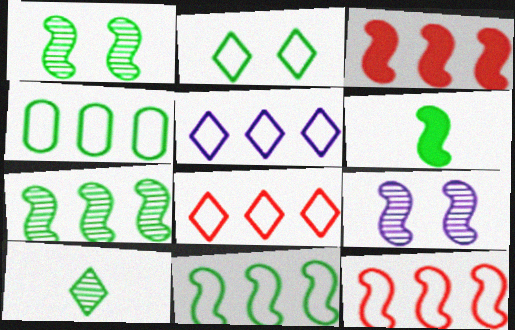[[1, 6, 11], 
[4, 5, 12], 
[6, 9, 12]]